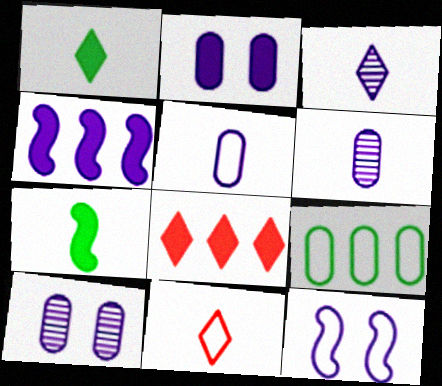[[1, 3, 11], 
[2, 7, 8], 
[6, 7, 11], 
[9, 11, 12]]